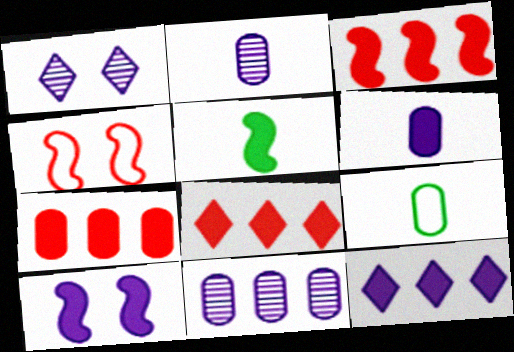[[1, 3, 9], 
[3, 5, 10], 
[3, 7, 8], 
[6, 10, 12]]